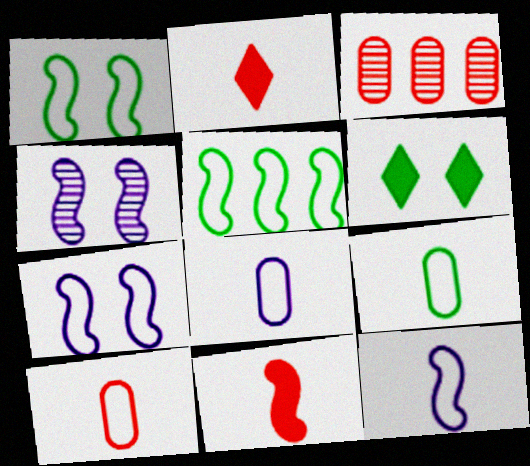[[3, 6, 12], 
[4, 5, 11], 
[8, 9, 10]]